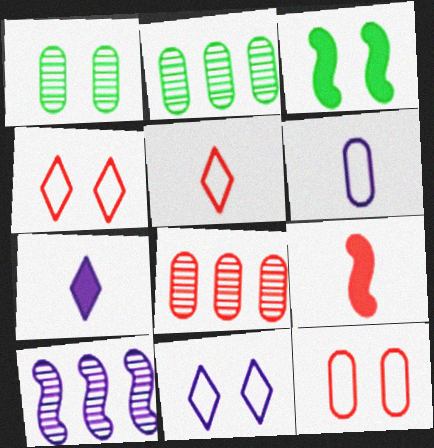[[2, 9, 11], 
[4, 8, 9]]